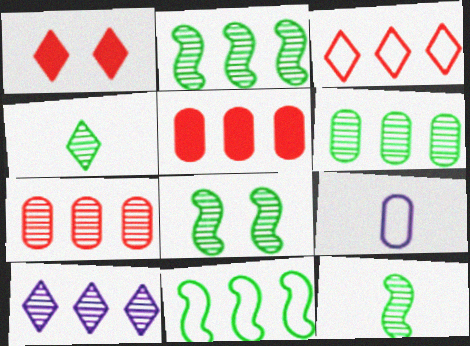[[1, 2, 9], 
[2, 7, 10], 
[2, 8, 12], 
[4, 6, 8], 
[5, 10, 11]]